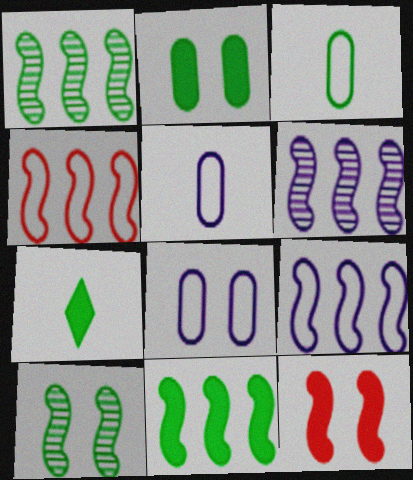[[2, 7, 11], 
[4, 6, 11]]